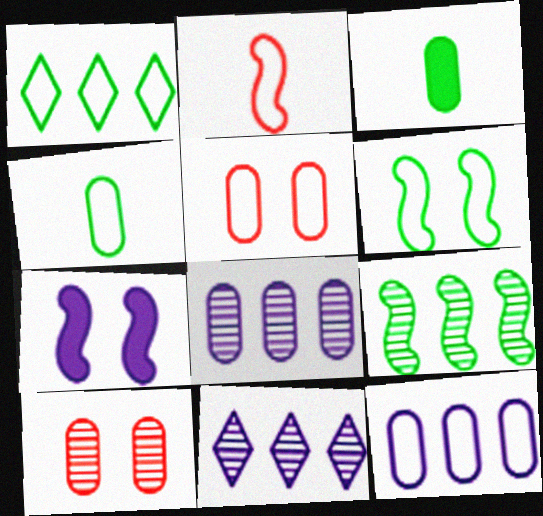[[1, 4, 6], 
[2, 7, 9], 
[3, 5, 8], 
[3, 10, 12], 
[4, 5, 12]]